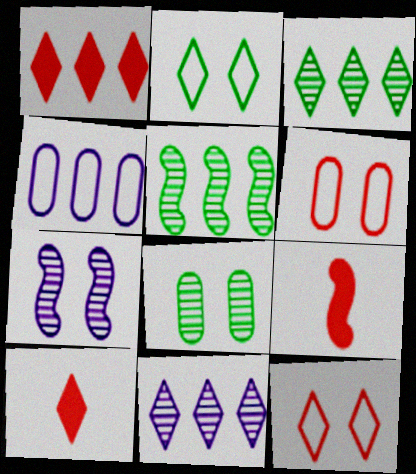[[1, 4, 5], 
[2, 10, 11]]